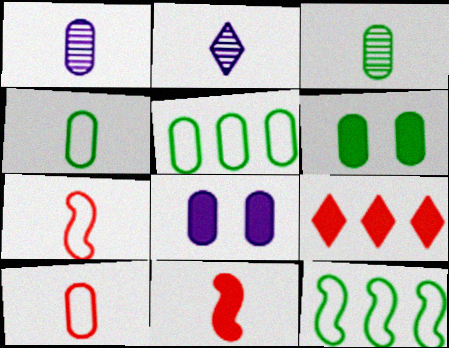[[2, 4, 11], 
[3, 5, 6]]